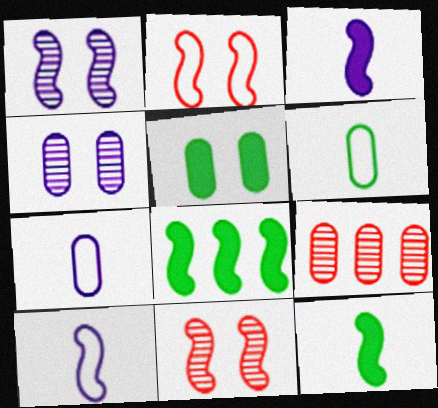[[5, 7, 9], 
[8, 10, 11]]